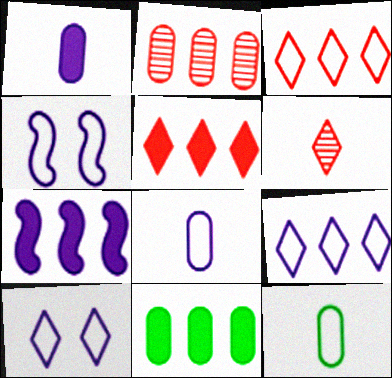[[3, 4, 12], 
[4, 6, 11], 
[4, 8, 9], 
[5, 7, 11]]